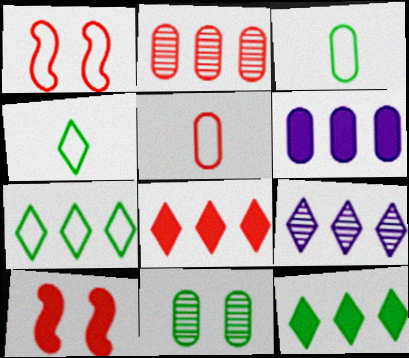[[3, 9, 10], 
[5, 6, 11], 
[7, 8, 9]]